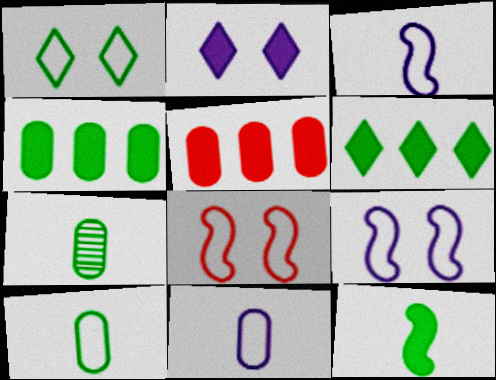[[2, 5, 12]]